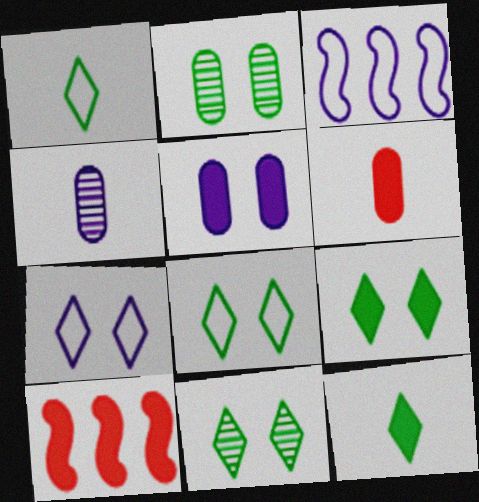[[3, 6, 11], 
[4, 8, 10], 
[5, 10, 12], 
[8, 9, 11]]